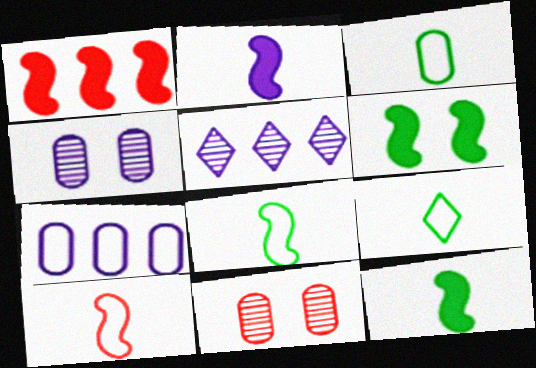[[1, 2, 6], 
[1, 4, 9], 
[3, 8, 9]]